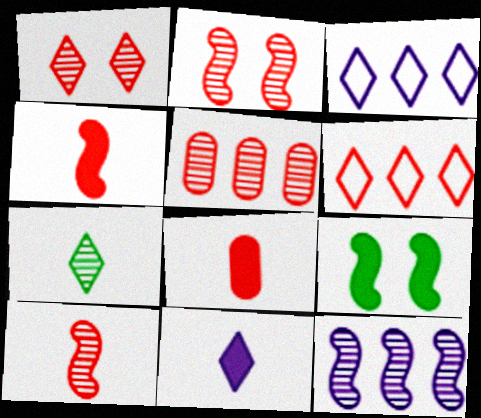[[1, 5, 10], 
[2, 6, 8]]